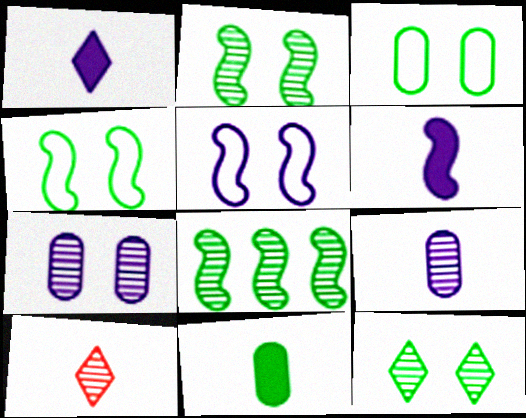[[7, 8, 10]]